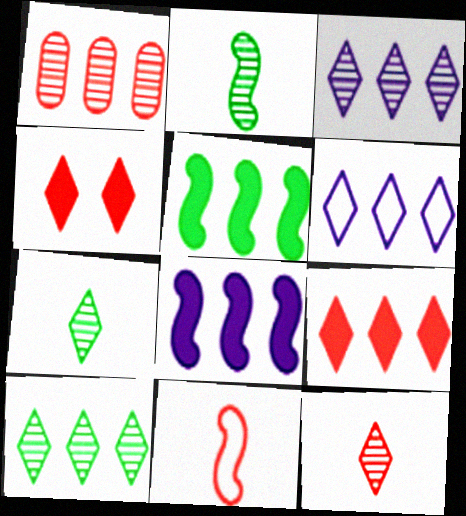[[1, 4, 11], 
[1, 5, 6], 
[4, 6, 7], 
[6, 9, 10]]